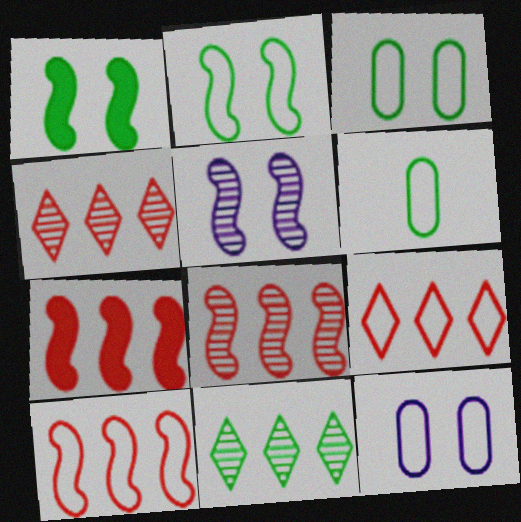[[1, 6, 11], 
[7, 8, 10]]